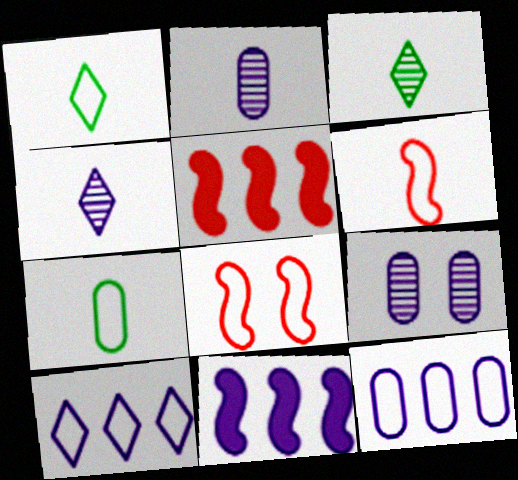[[1, 5, 9], 
[1, 8, 12], 
[7, 8, 10]]